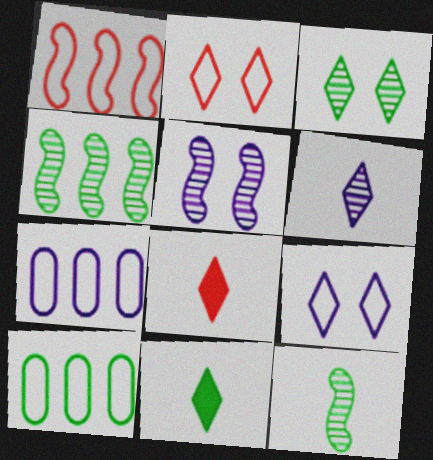[[5, 8, 10]]